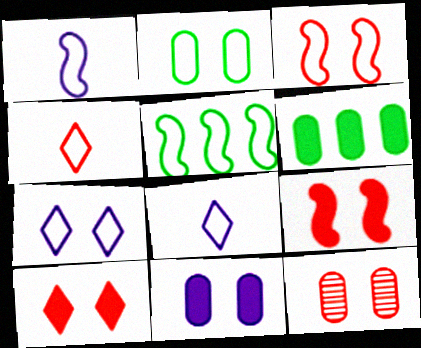[[1, 3, 5], 
[2, 3, 7], 
[2, 11, 12], 
[3, 10, 12]]